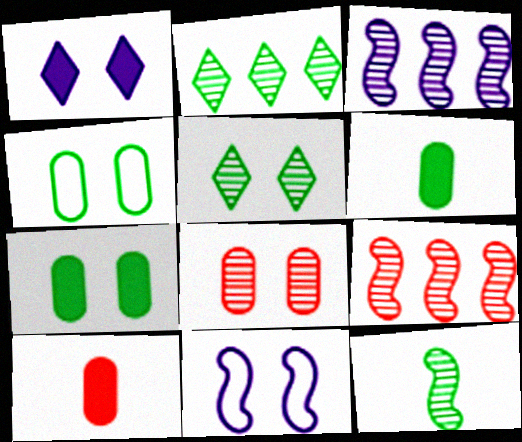[[2, 10, 11]]